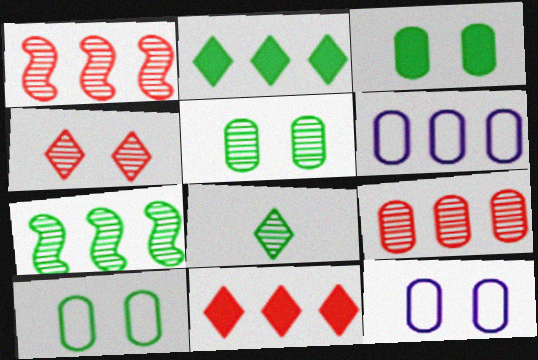[[1, 2, 6], 
[3, 5, 10], 
[5, 7, 8], 
[6, 7, 11]]